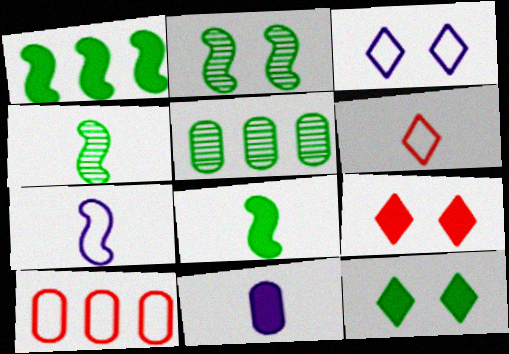[[1, 9, 11], 
[4, 6, 11], 
[5, 7, 9]]